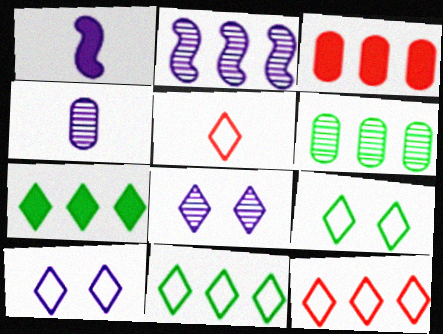[[2, 3, 11], 
[2, 4, 8], 
[5, 7, 8], 
[5, 10, 11]]